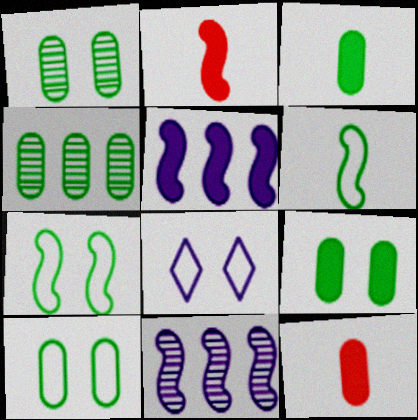[[1, 9, 10], 
[2, 4, 8], 
[2, 7, 11], 
[3, 4, 10]]